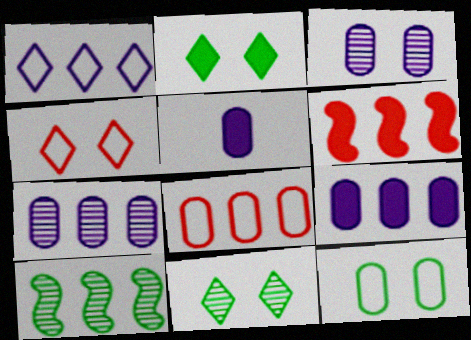[[2, 5, 6], 
[4, 5, 10]]